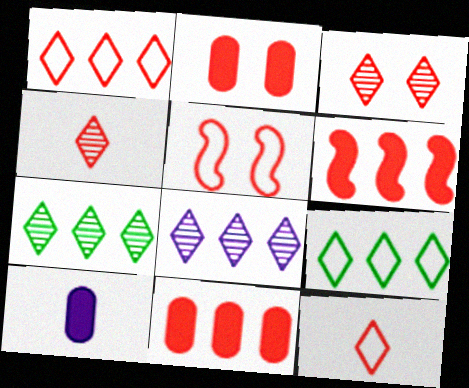[[2, 3, 5], 
[4, 5, 11], 
[5, 7, 10]]